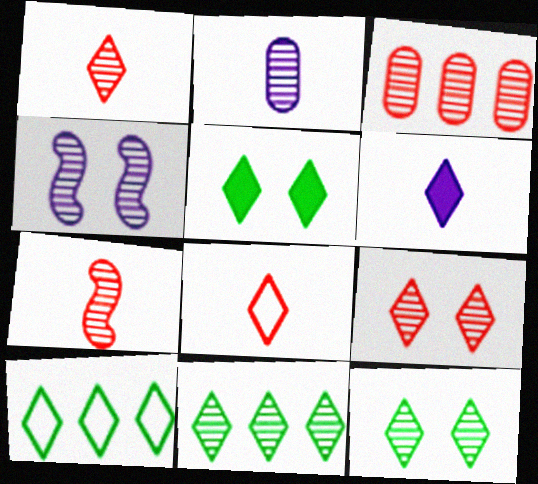[[3, 7, 9], 
[6, 9, 10]]